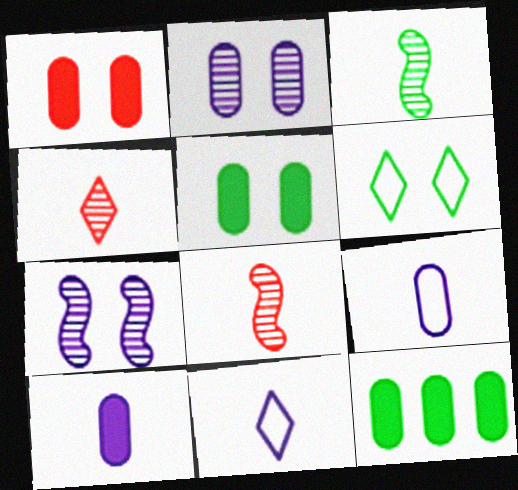[[1, 6, 7], 
[1, 10, 12], 
[3, 6, 12]]